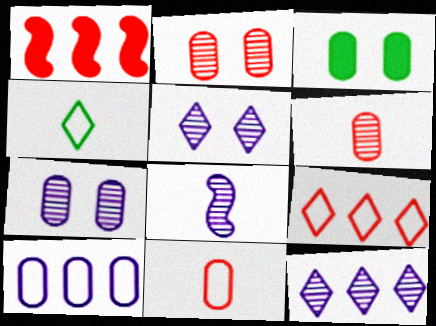[[1, 4, 7], 
[3, 6, 10], 
[3, 8, 9], 
[7, 8, 12]]